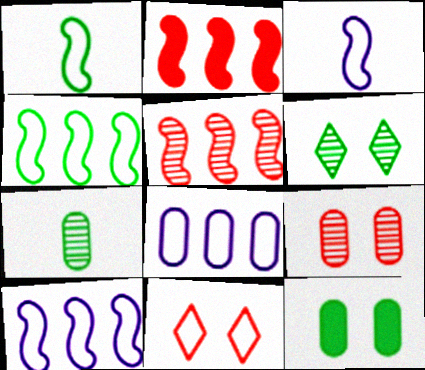[[1, 8, 11]]